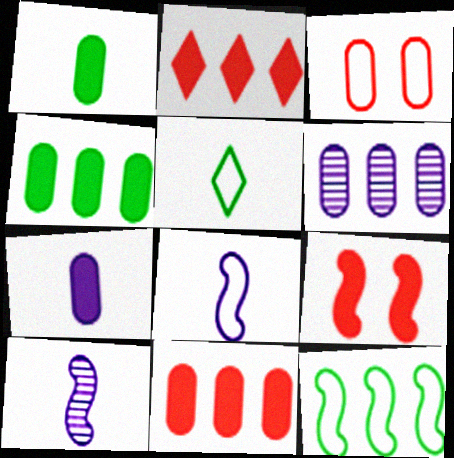[[1, 3, 6], 
[2, 6, 12], 
[5, 6, 9], 
[9, 10, 12]]